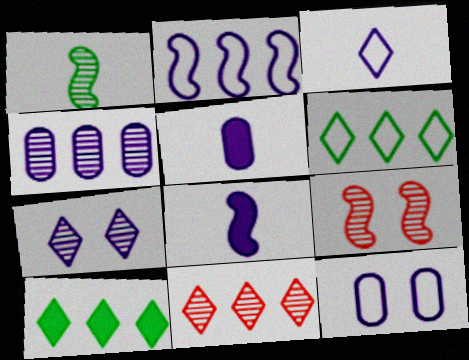[[2, 3, 12], 
[2, 5, 7], 
[4, 5, 12], 
[5, 6, 9]]